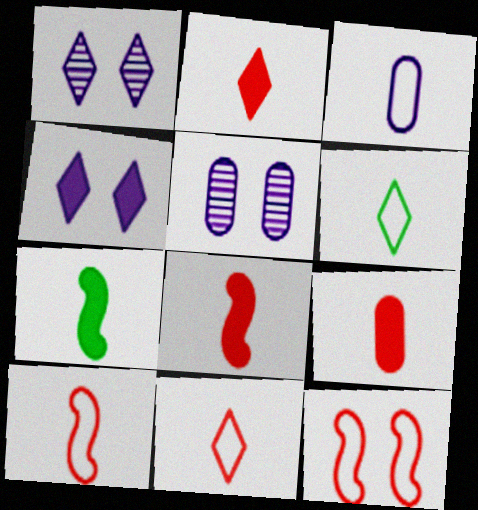[[2, 8, 9], 
[3, 6, 10]]